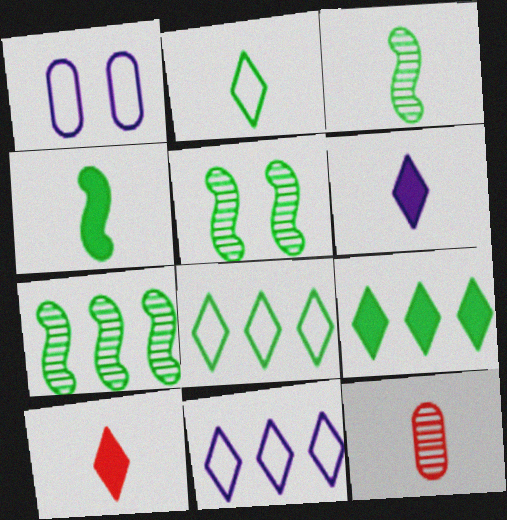[[1, 7, 10], 
[3, 5, 7]]